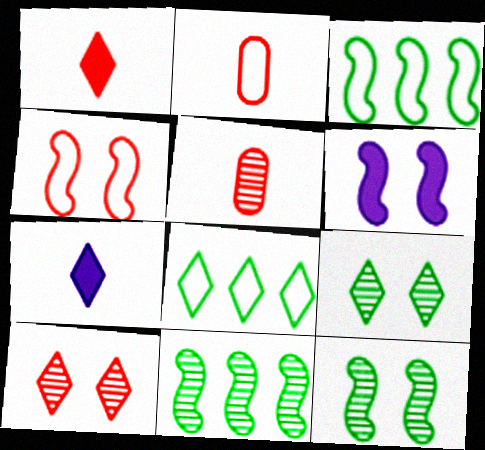[[4, 6, 12], 
[5, 6, 8], 
[7, 8, 10]]